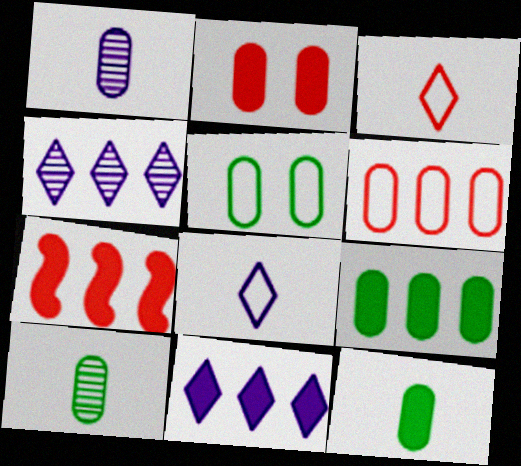[[5, 9, 10], 
[7, 9, 11]]